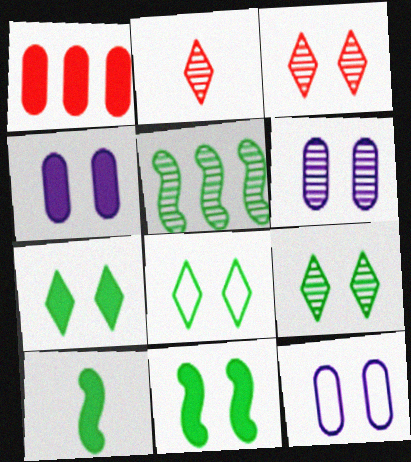[[2, 5, 6], 
[3, 11, 12], 
[4, 6, 12], 
[7, 8, 9]]